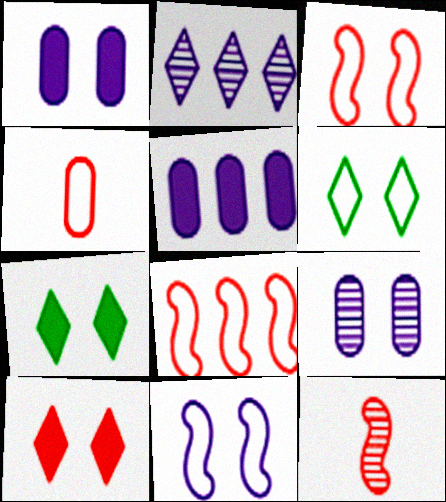[[3, 7, 9], 
[5, 6, 12]]